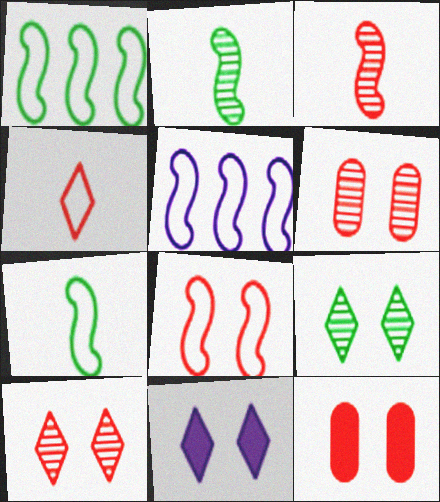[[5, 7, 8], 
[8, 10, 12]]